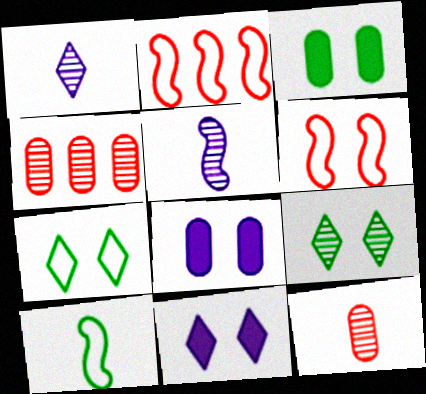[[1, 2, 3], 
[4, 5, 9], 
[4, 10, 11], 
[6, 8, 9]]